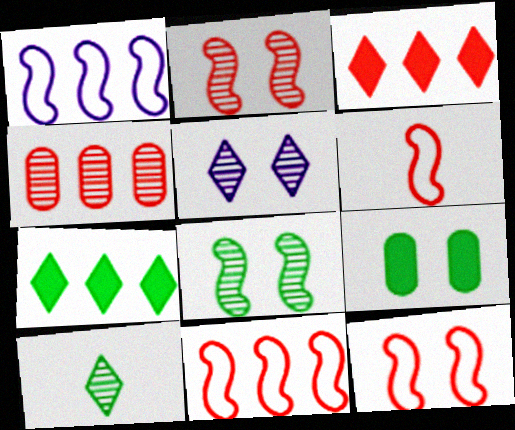[[1, 4, 7], 
[3, 4, 11], 
[5, 9, 12], 
[6, 11, 12]]